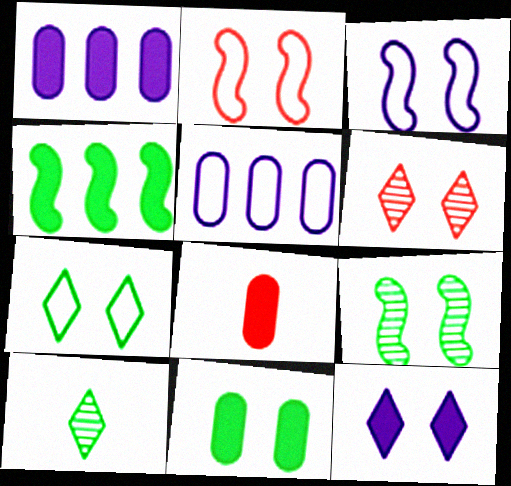[[1, 2, 10], 
[1, 8, 11], 
[3, 6, 11], 
[4, 8, 12], 
[6, 7, 12], 
[7, 9, 11]]